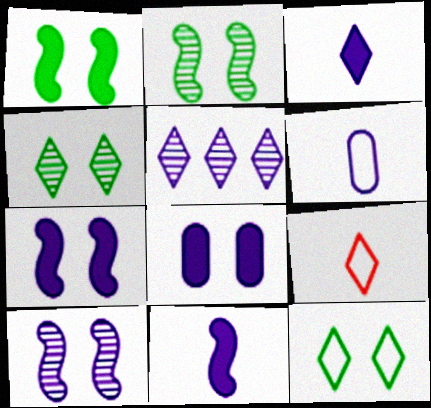[[5, 6, 7]]